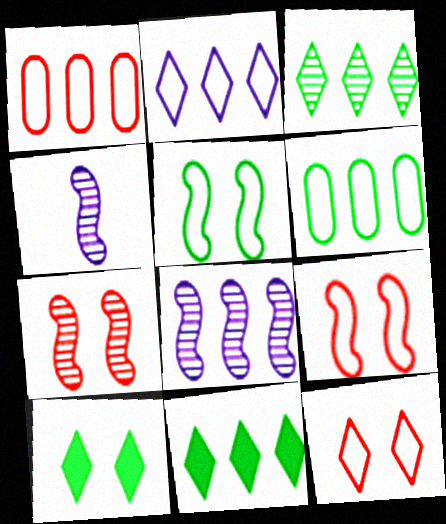[[1, 4, 10], 
[1, 8, 11]]